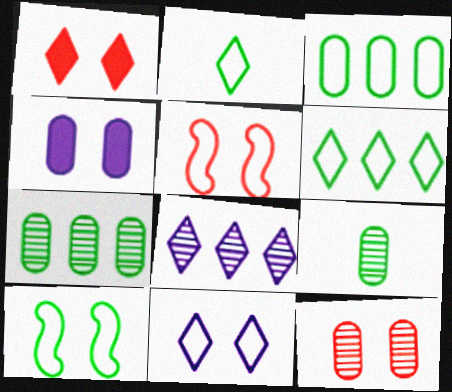[[1, 2, 8], 
[1, 5, 12], 
[2, 3, 10]]